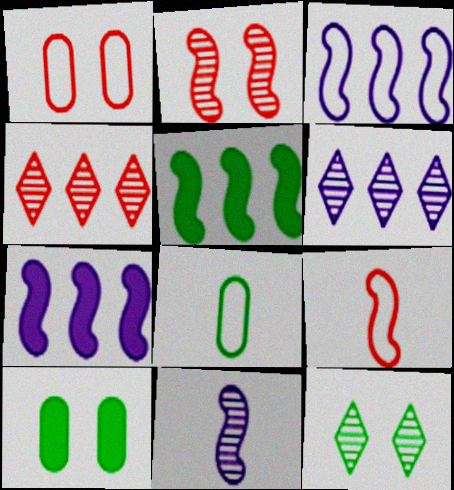[[5, 8, 12], 
[6, 9, 10]]